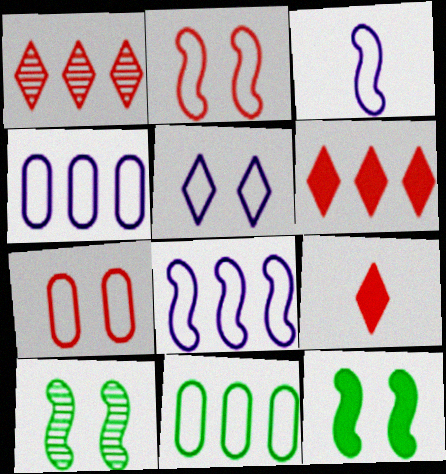[[3, 4, 5], 
[4, 9, 10]]